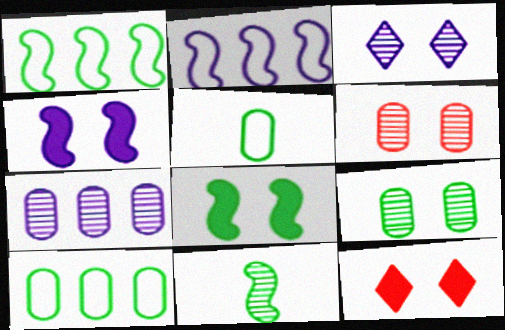[[1, 8, 11]]